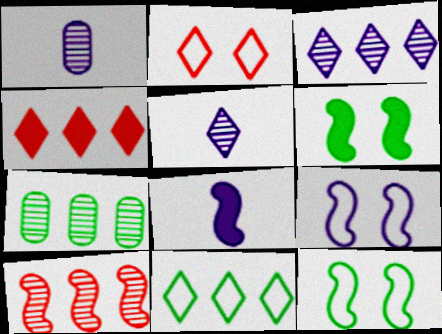[[1, 4, 12], 
[2, 7, 8], 
[3, 4, 11], 
[3, 7, 10], 
[8, 10, 12]]